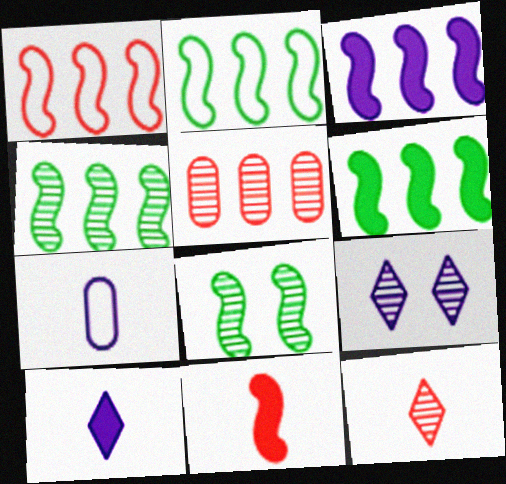[[1, 3, 4], 
[2, 4, 6], 
[3, 7, 9]]